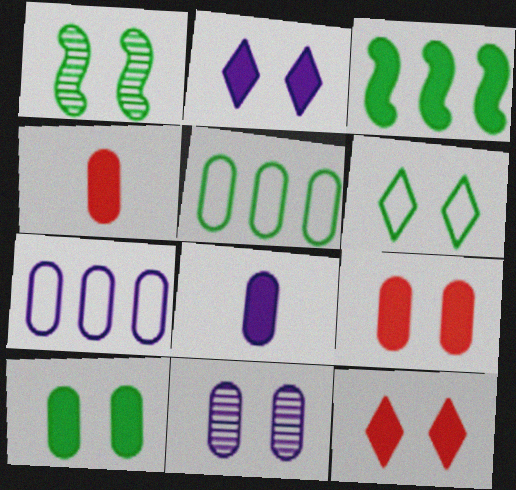[[1, 6, 10], 
[2, 3, 4], 
[3, 8, 12], 
[4, 5, 11], 
[7, 8, 11]]